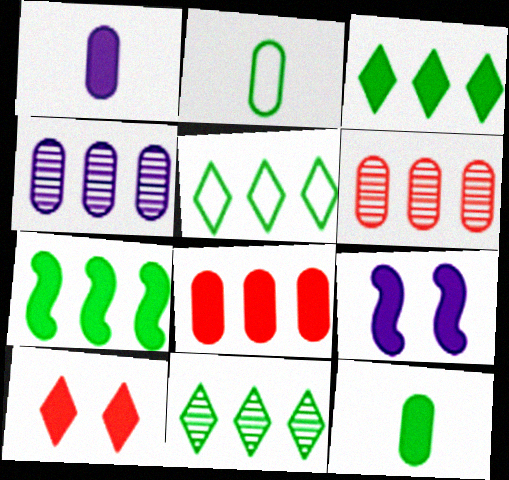[[1, 7, 10], 
[3, 5, 11]]